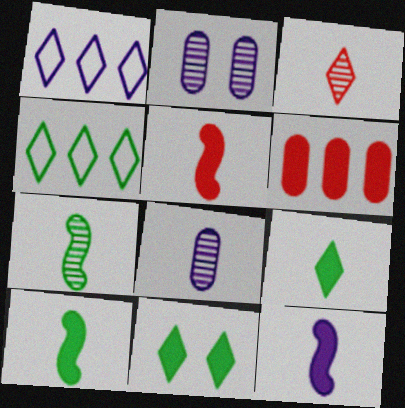[[1, 2, 12], 
[1, 3, 11], 
[2, 4, 5], 
[3, 7, 8], 
[5, 10, 12], 
[6, 11, 12]]